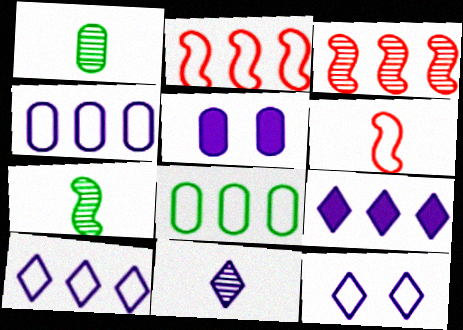[[2, 8, 10], 
[3, 8, 9], 
[6, 8, 12], 
[9, 11, 12]]